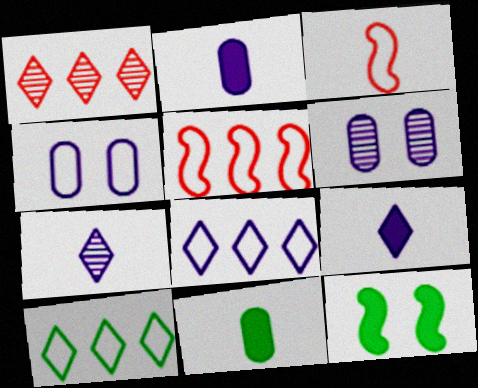[[3, 4, 10], 
[3, 7, 11]]